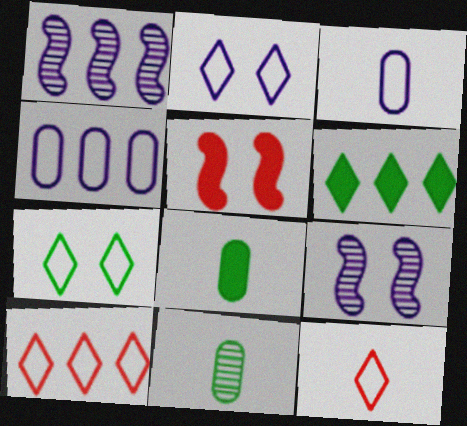[[8, 9, 10]]